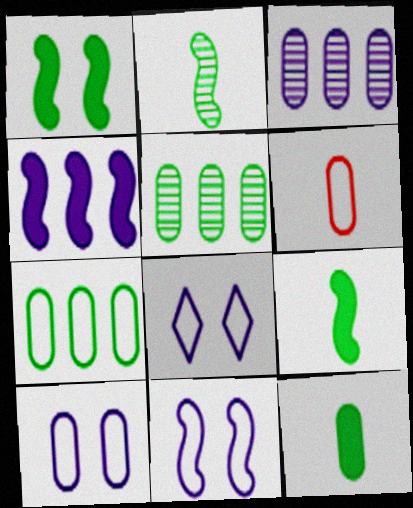[[6, 7, 10], 
[8, 10, 11]]